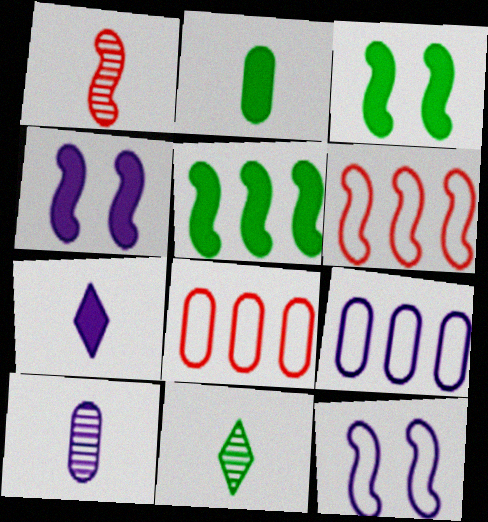[[1, 5, 12], 
[1, 10, 11], 
[4, 8, 11]]